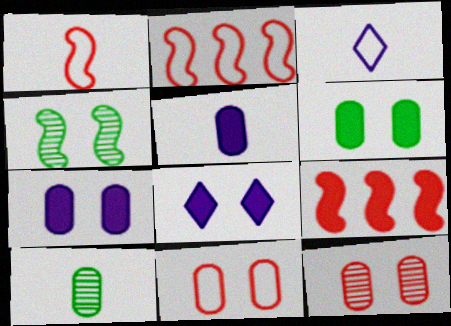[[2, 8, 10], 
[4, 8, 11]]